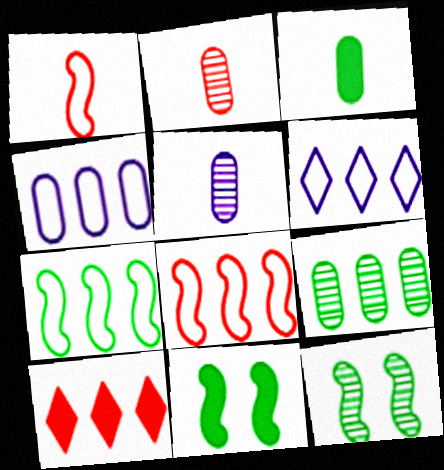[[2, 6, 11]]